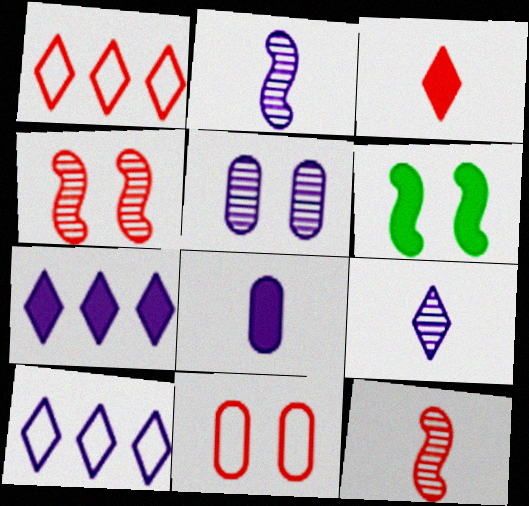[]